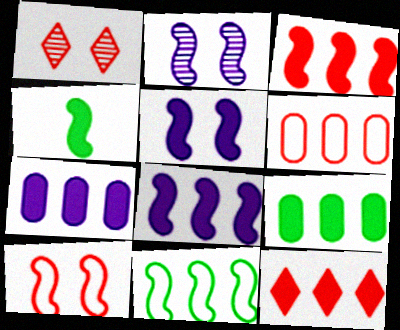[[3, 4, 5], 
[8, 9, 12]]